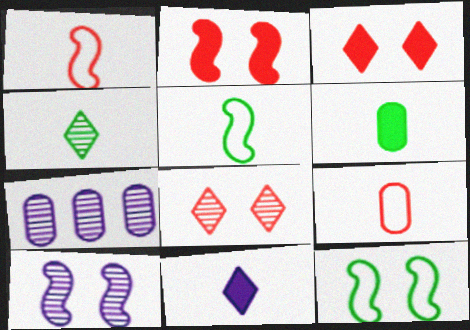[[2, 10, 12], 
[3, 5, 7], 
[4, 5, 6]]